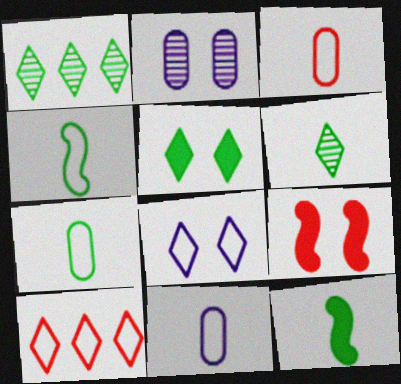[[1, 9, 11], 
[2, 10, 12], 
[3, 7, 11], 
[6, 7, 12]]